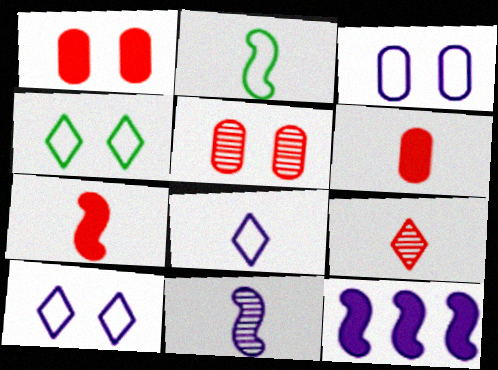[[2, 7, 11]]